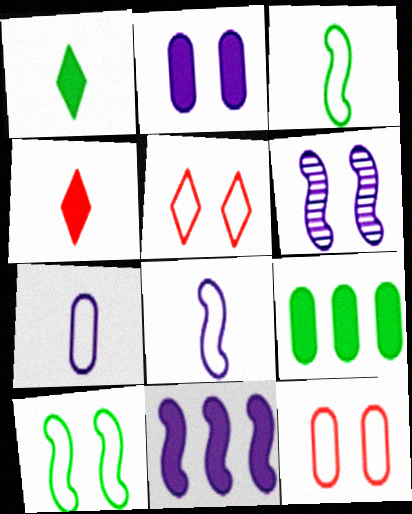[[6, 8, 11]]